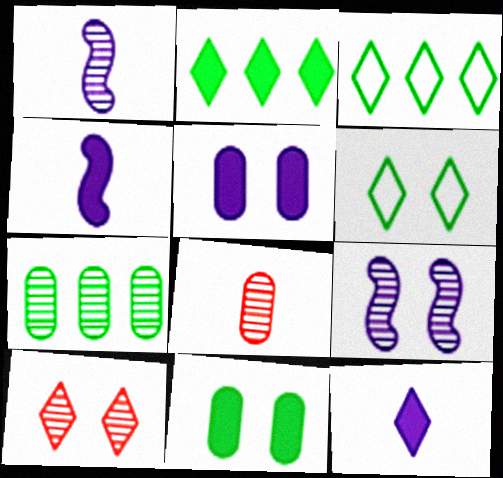[[1, 7, 10], 
[3, 10, 12]]